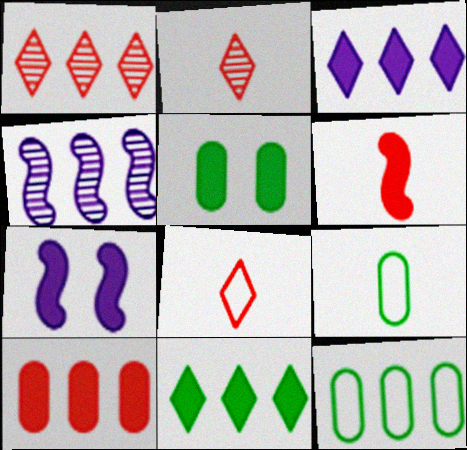[[1, 7, 9], 
[2, 7, 12], 
[3, 5, 6], 
[4, 5, 8]]